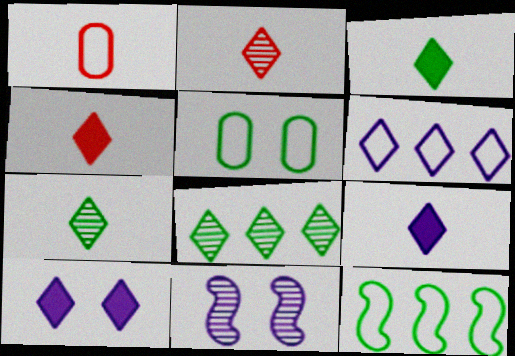[[3, 4, 9]]